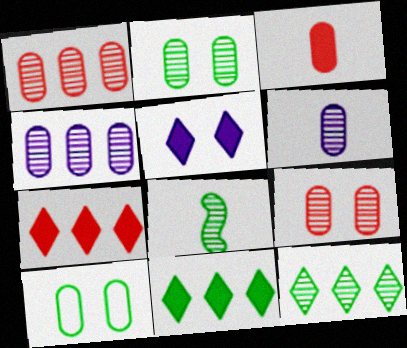[[1, 2, 6], 
[2, 8, 12], 
[3, 4, 10], 
[8, 10, 11]]